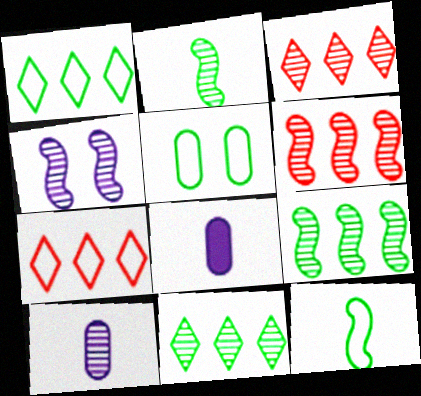[[1, 5, 12], 
[2, 4, 6]]